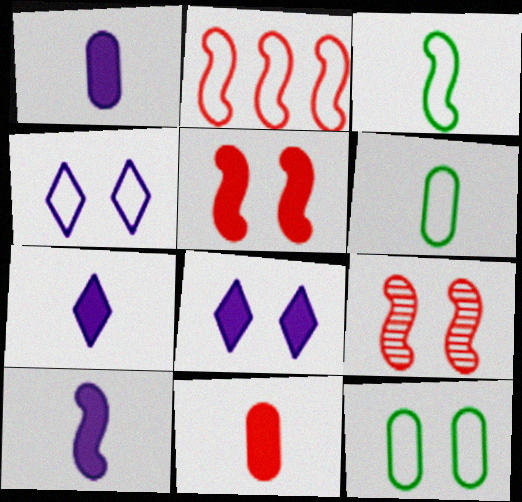[[1, 7, 10], 
[2, 4, 6], 
[8, 9, 12]]